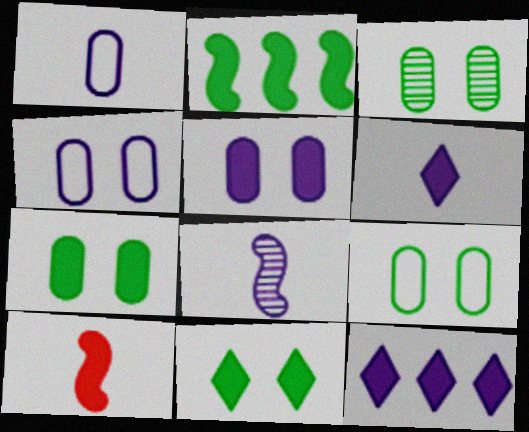[[1, 6, 8], 
[3, 7, 9], 
[4, 8, 12], 
[7, 10, 12]]